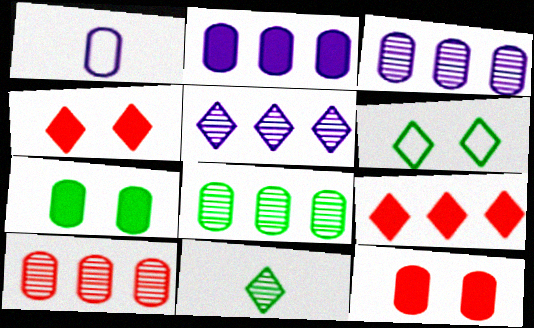[[1, 7, 10], 
[1, 8, 12], 
[3, 8, 10]]